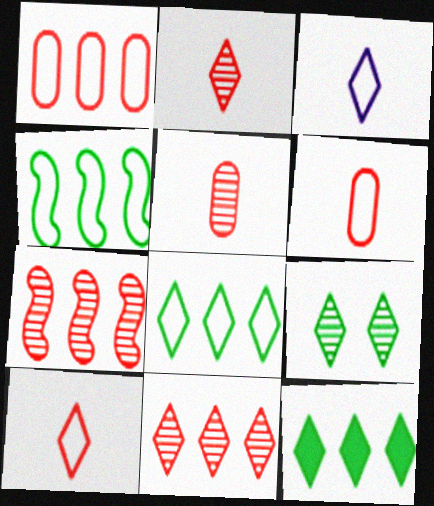[]